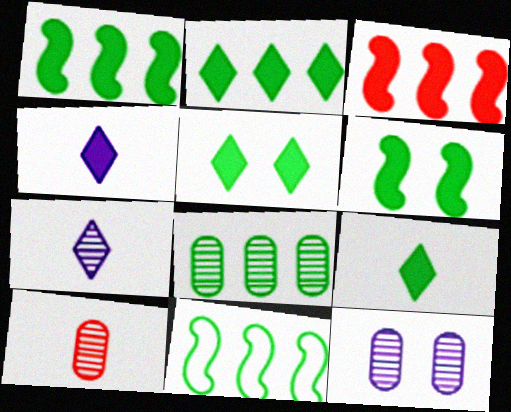[[2, 5, 9], 
[2, 8, 11], 
[8, 10, 12]]